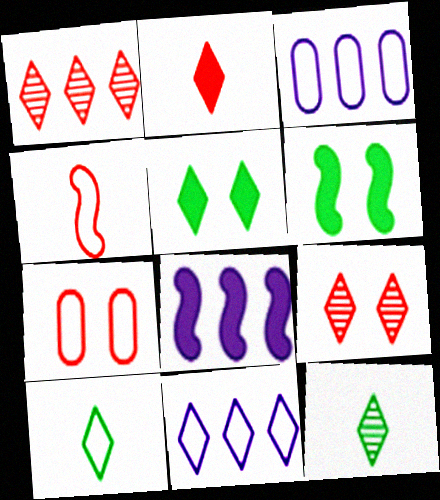[[7, 8, 12]]